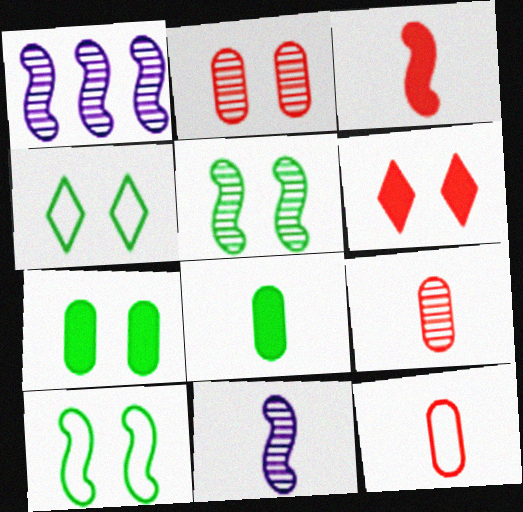[[1, 3, 10], 
[4, 5, 7]]